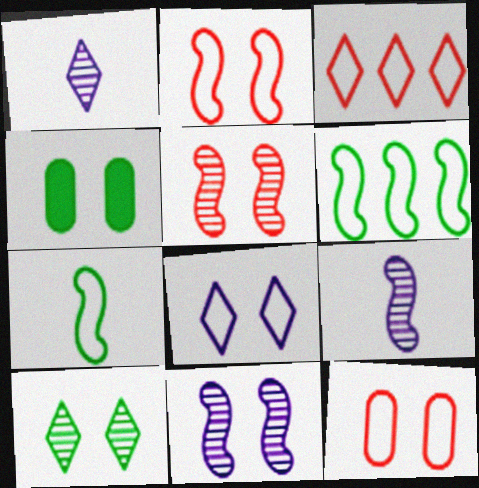[[3, 4, 9], 
[4, 5, 8]]